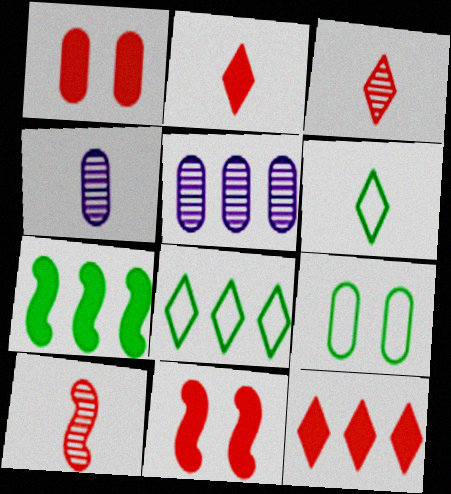[[4, 8, 11], 
[5, 6, 11]]